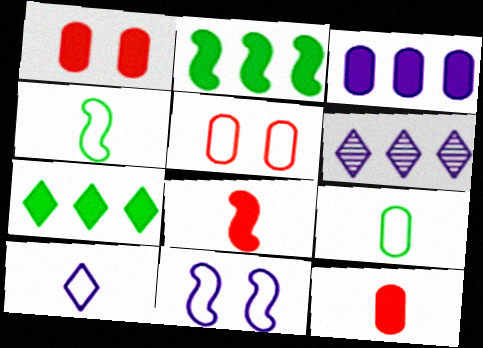[[1, 4, 6]]